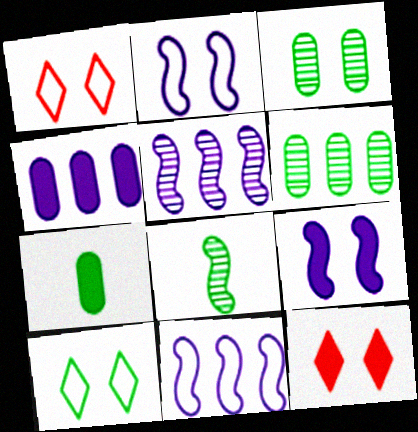[[1, 3, 9], 
[1, 4, 8], 
[1, 5, 7], 
[2, 3, 12]]